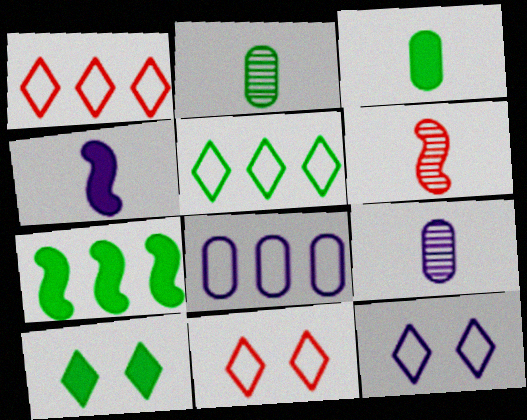[[3, 7, 10], 
[6, 8, 10], 
[7, 9, 11]]